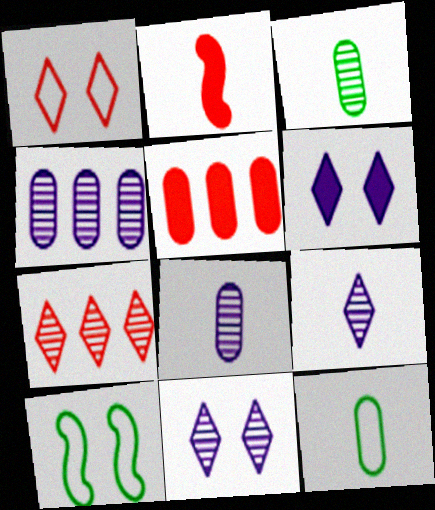[[2, 9, 12], 
[5, 9, 10]]